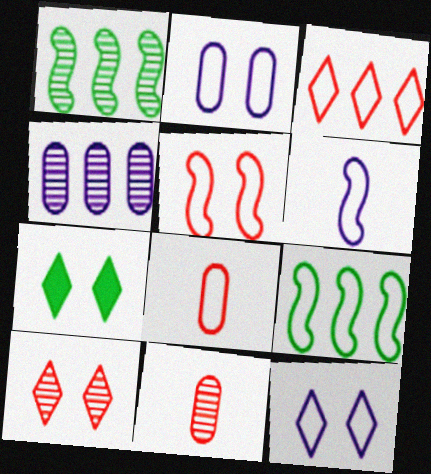[[3, 5, 8], 
[5, 6, 9], 
[7, 10, 12], 
[8, 9, 12]]